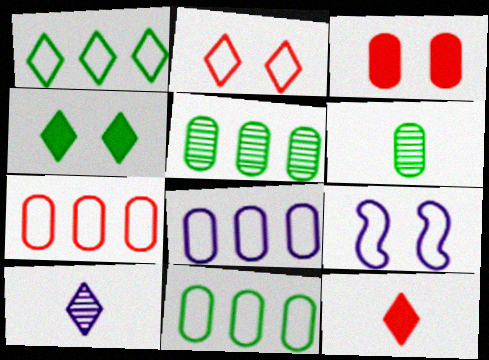[[3, 6, 8], 
[5, 9, 12], 
[7, 8, 11]]